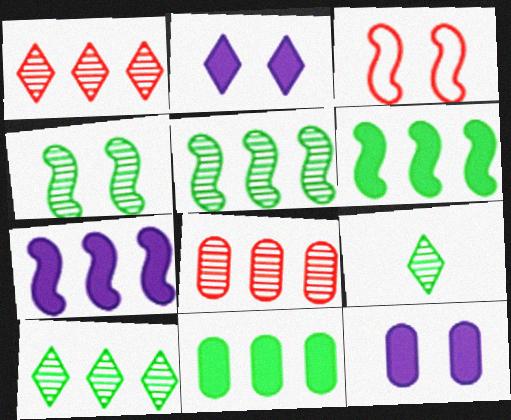[]